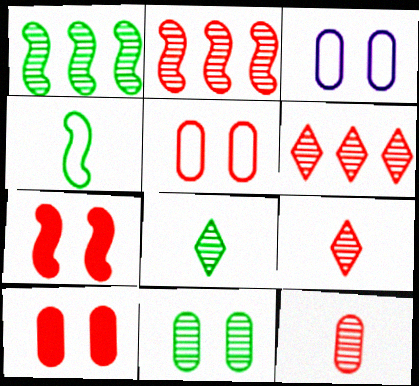[[1, 8, 11], 
[3, 10, 11]]